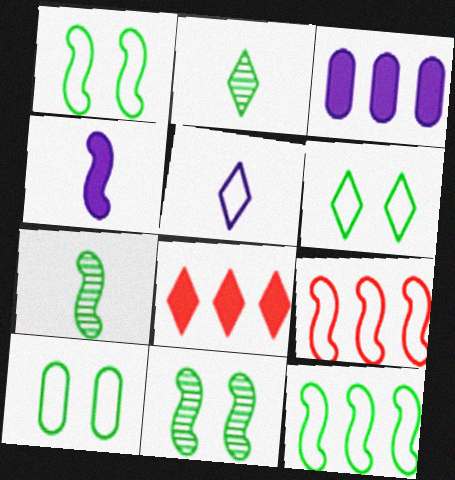[[1, 6, 10], 
[4, 9, 11], 
[5, 9, 10]]